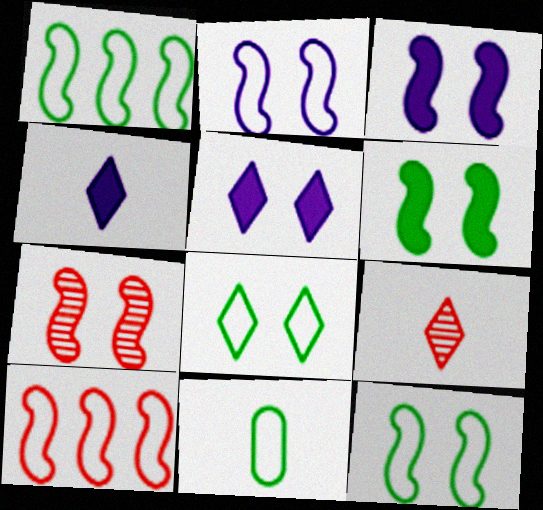[[1, 8, 11], 
[2, 6, 7], 
[3, 7, 12]]